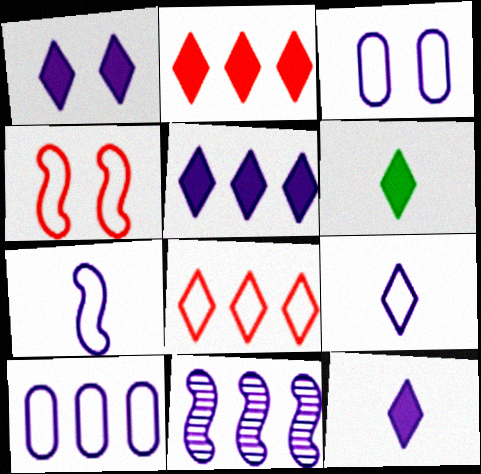[[1, 2, 6], 
[1, 5, 12], 
[3, 11, 12], 
[5, 10, 11]]